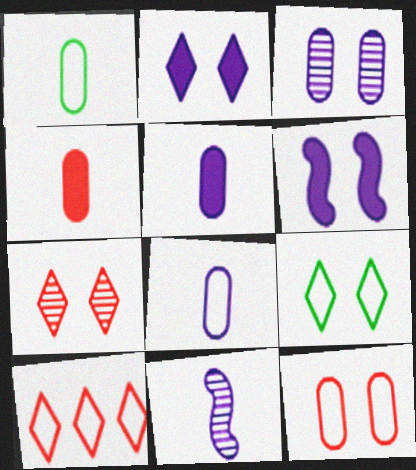[[2, 7, 9]]